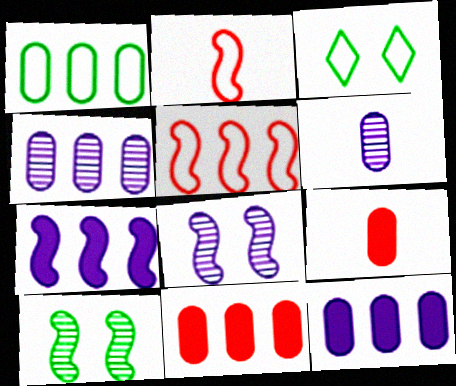[[1, 4, 11], 
[2, 7, 10]]